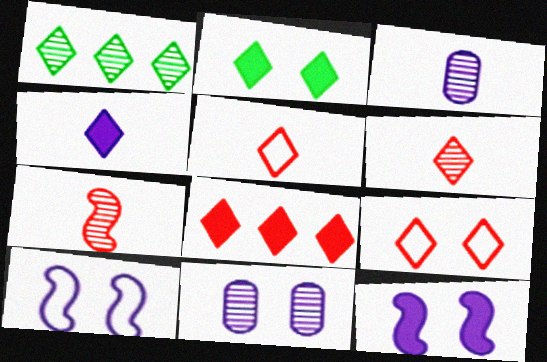[[1, 4, 9], 
[1, 7, 11], 
[2, 4, 8], 
[6, 8, 9]]